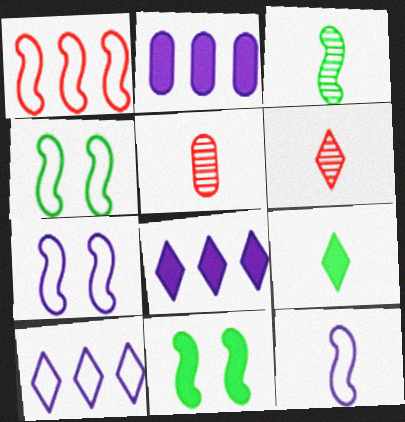[[1, 4, 12], 
[2, 4, 6], 
[4, 5, 8], 
[5, 9, 12], 
[5, 10, 11]]